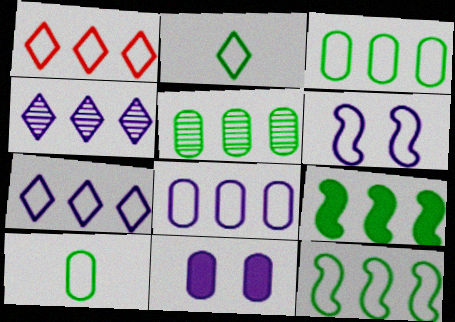[[1, 6, 10], 
[1, 8, 12]]